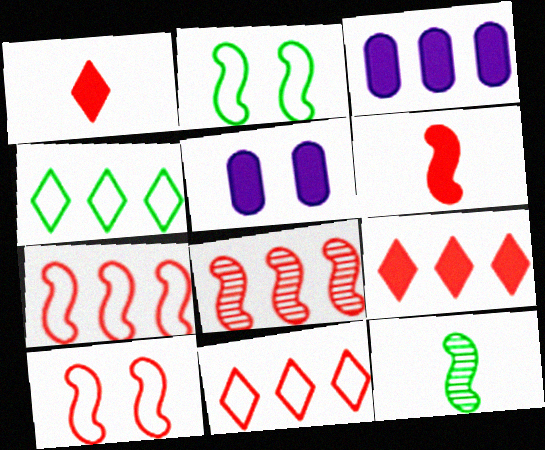[[3, 4, 8], 
[5, 11, 12], 
[6, 8, 10]]